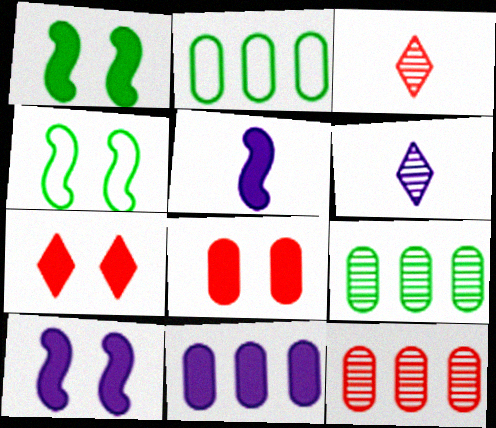[[2, 3, 10], 
[2, 11, 12], 
[3, 4, 11]]